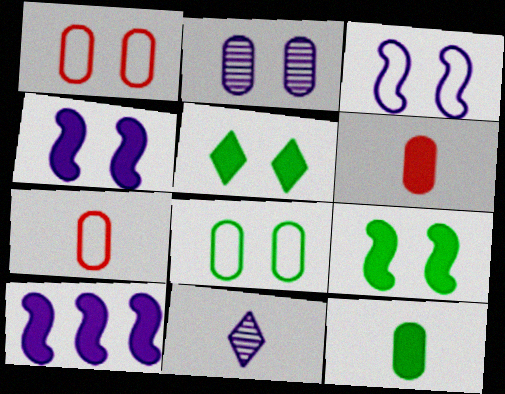[[5, 6, 10]]